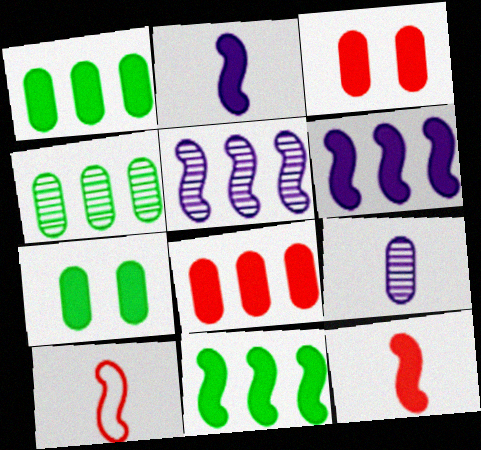[]